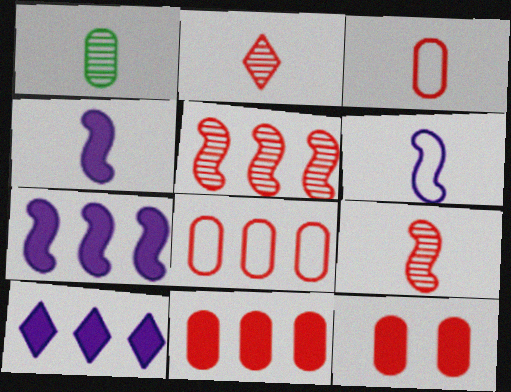[]